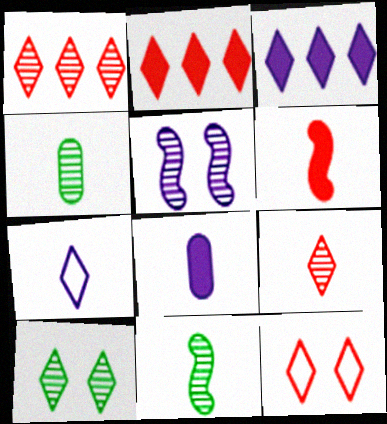[[1, 4, 5], 
[2, 7, 10], 
[2, 9, 12], 
[4, 6, 7]]